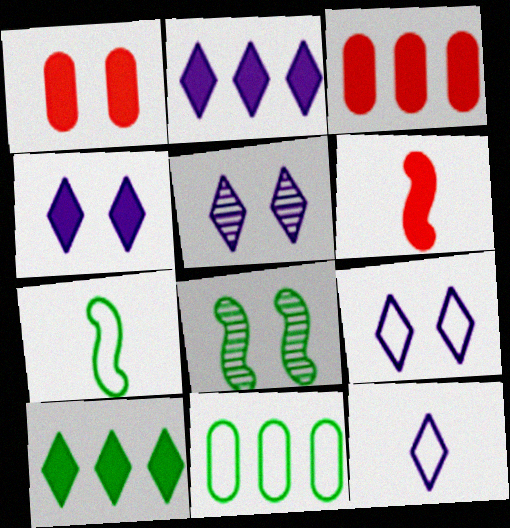[[1, 8, 9], 
[2, 5, 12], 
[3, 5, 7], 
[3, 8, 12], 
[4, 5, 9], 
[5, 6, 11]]